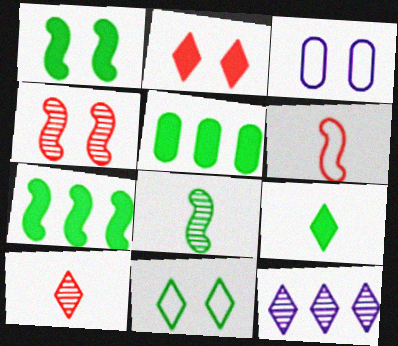[[1, 5, 9], 
[3, 7, 10], 
[5, 8, 11]]